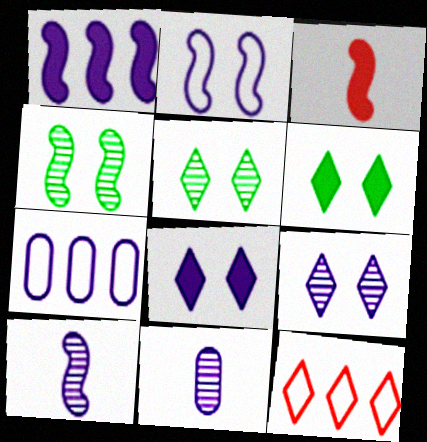[[1, 2, 10], 
[3, 5, 7], 
[7, 8, 10]]